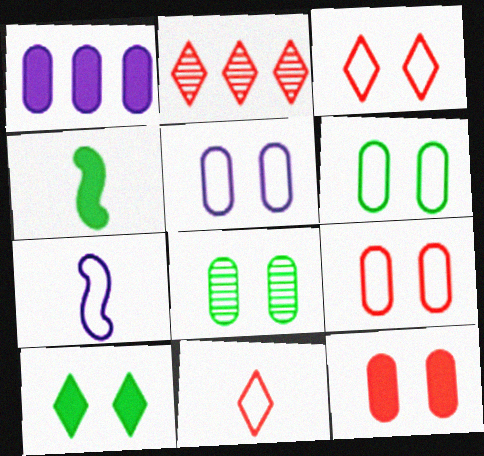[[2, 4, 5], 
[5, 6, 9], 
[5, 8, 12]]